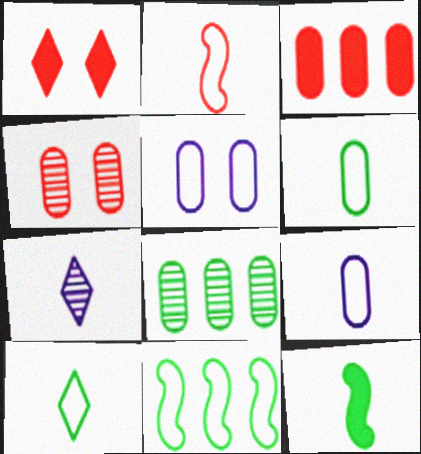[[2, 9, 10]]